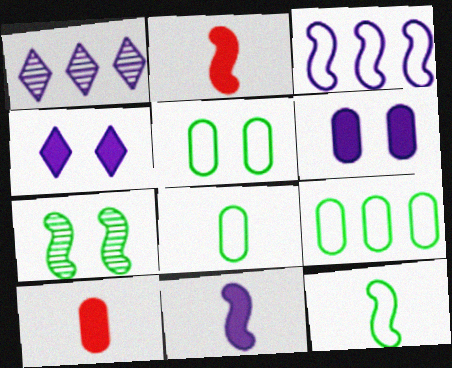[[1, 2, 5], 
[2, 3, 7], 
[5, 8, 9]]